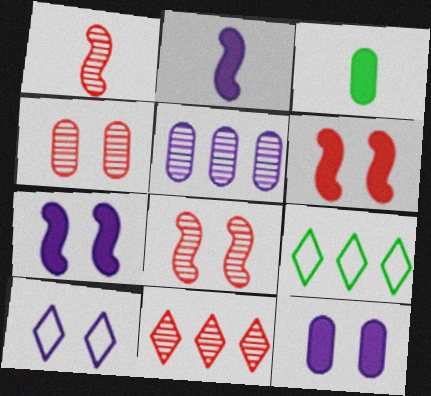[[1, 4, 11], 
[1, 9, 12], 
[2, 4, 9], 
[2, 5, 10]]